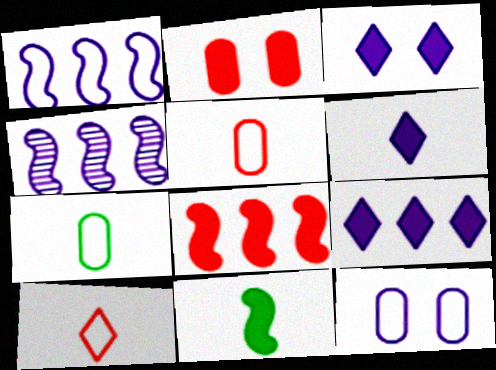[[2, 9, 11], 
[3, 6, 9], 
[4, 6, 12]]